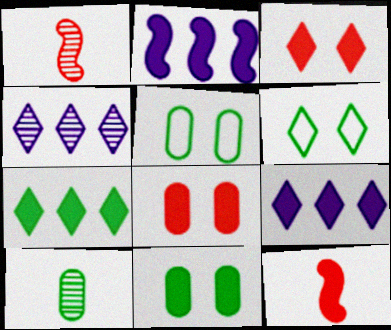[[1, 5, 9], 
[4, 5, 12], 
[9, 11, 12]]